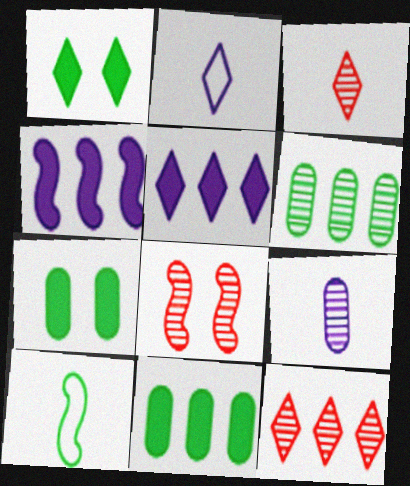[[1, 2, 12], 
[1, 6, 10], 
[2, 8, 11], 
[4, 8, 10]]